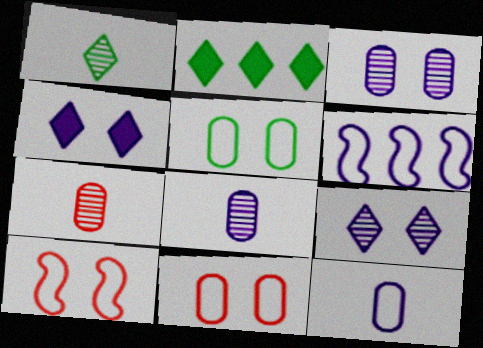[[2, 8, 10], 
[4, 6, 8]]